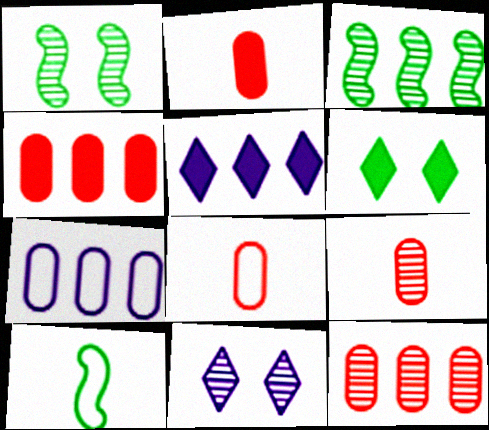[[1, 5, 8], 
[2, 8, 9], 
[3, 9, 11], 
[4, 10, 11]]